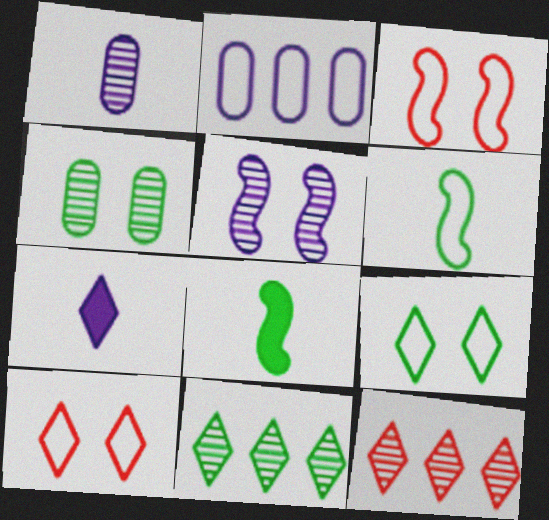[[2, 5, 7], 
[2, 6, 10], 
[7, 9, 12], 
[7, 10, 11]]